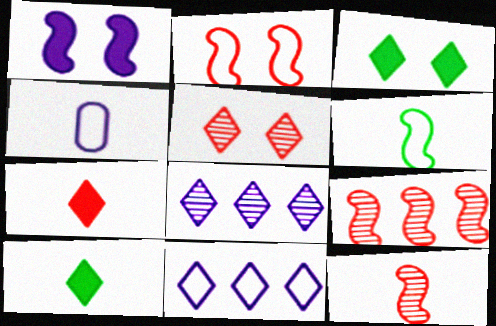[[1, 4, 8], 
[1, 6, 9], 
[3, 4, 9], 
[4, 10, 12], 
[5, 10, 11]]